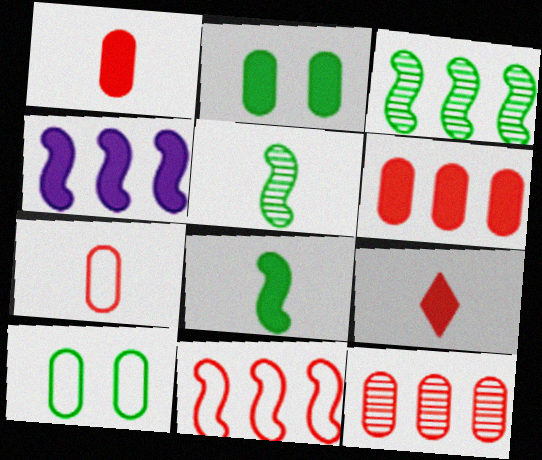[[2, 4, 9], 
[3, 4, 11]]